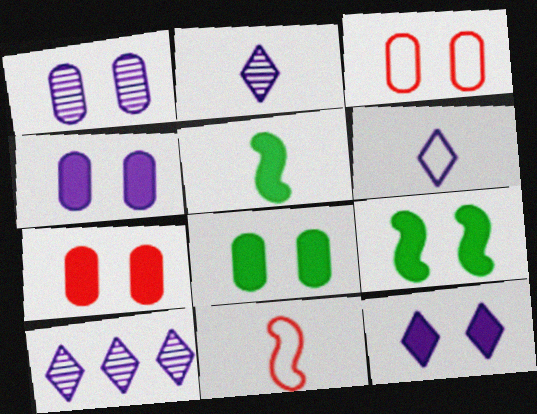[[1, 3, 8], 
[3, 5, 10], 
[4, 7, 8], 
[6, 10, 12], 
[7, 9, 12], 
[8, 10, 11]]